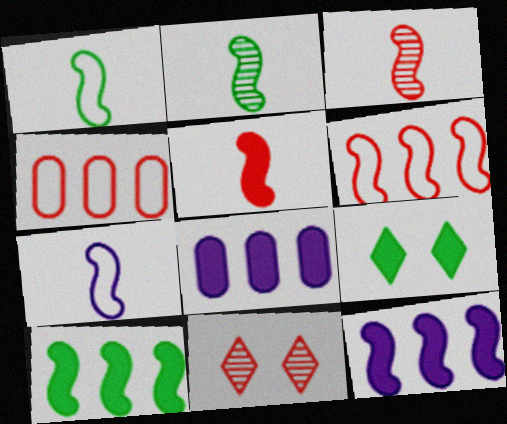[[1, 8, 11], 
[2, 5, 7], 
[4, 5, 11], 
[5, 8, 9]]